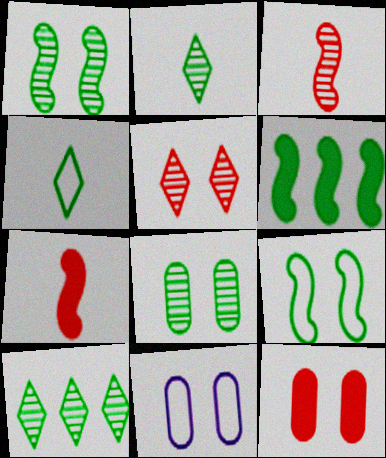[[4, 6, 8], 
[7, 10, 11], 
[8, 11, 12]]